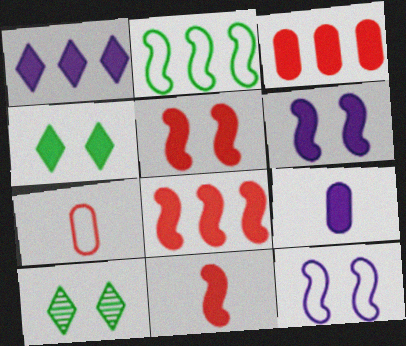[[1, 6, 9], 
[4, 8, 9], 
[5, 8, 11]]